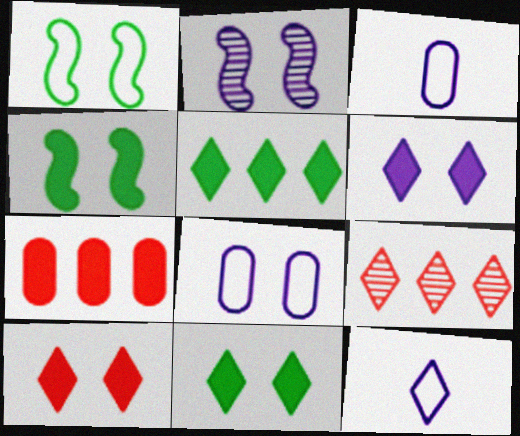[[2, 6, 8], 
[3, 4, 9], 
[6, 10, 11], 
[9, 11, 12]]